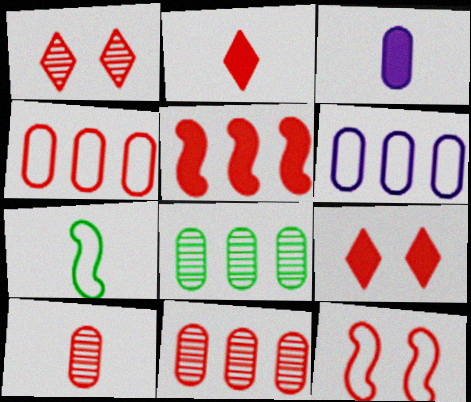[[2, 11, 12]]